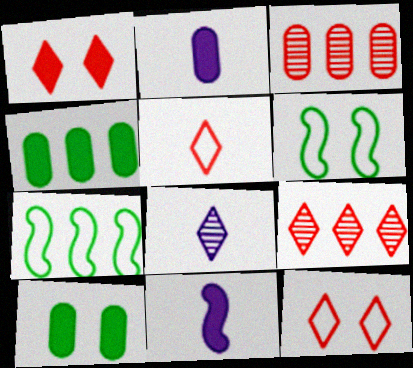[[1, 4, 11], 
[1, 5, 9], 
[2, 6, 9]]